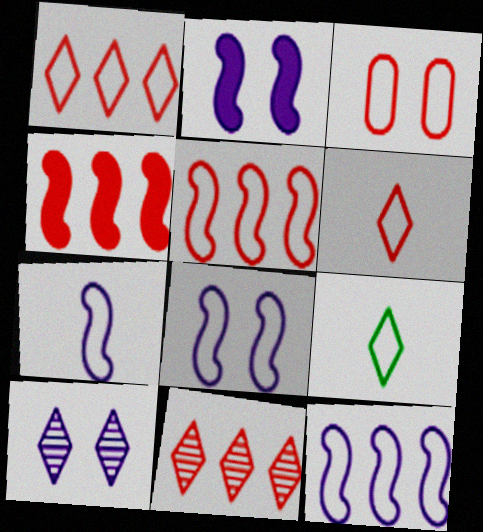[[3, 5, 6], 
[3, 9, 12], 
[7, 8, 12]]